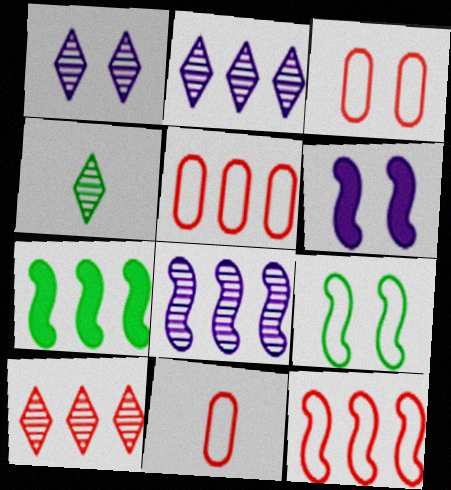[[1, 4, 10], 
[1, 7, 11], 
[2, 5, 7], 
[3, 5, 11], 
[4, 5, 6], 
[7, 8, 12]]